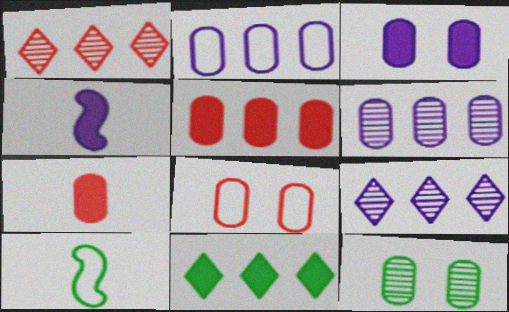[[1, 3, 10], 
[2, 7, 12], 
[3, 8, 12], 
[10, 11, 12]]